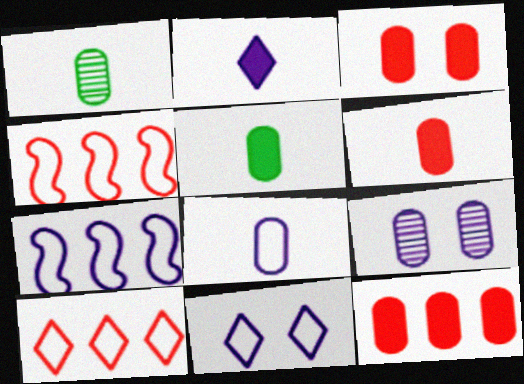[[1, 6, 8], 
[2, 7, 9], 
[3, 6, 12], 
[7, 8, 11]]